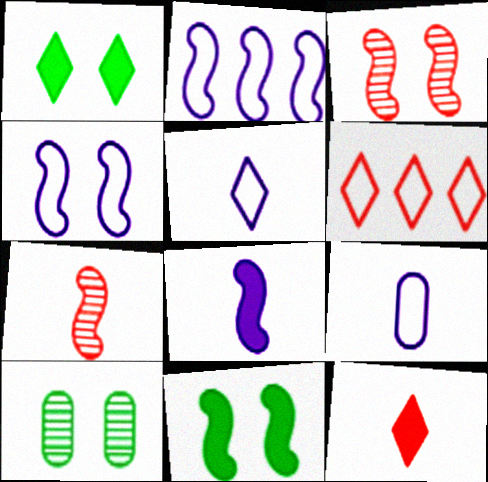[[2, 7, 11], 
[2, 10, 12], 
[3, 4, 11], 
[6, 8, 10]]